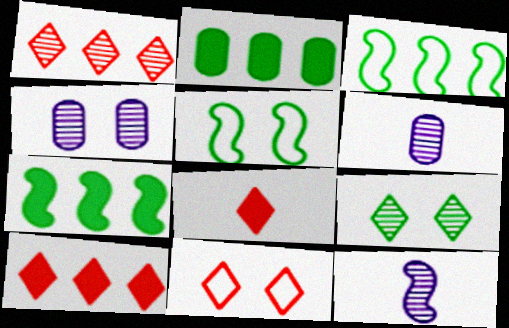[[1, 8, 11], 
[2, 11, 12], 
[3, 4, 8], 
[5, 6, 10], 
[6, 7, 11]]